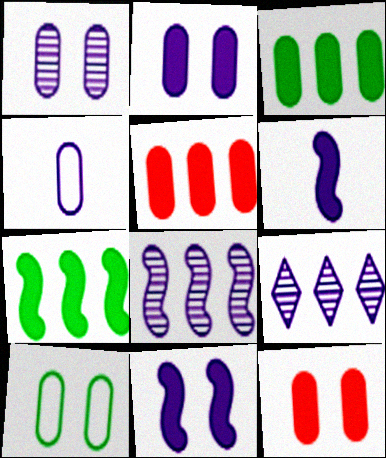[[1, 10, 12], 
[4, 9, 11]]